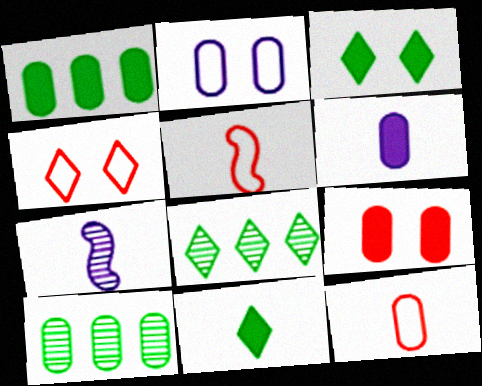[[1, 4, 7], 
[1, 6, 9], 
[7, 11, 12]]